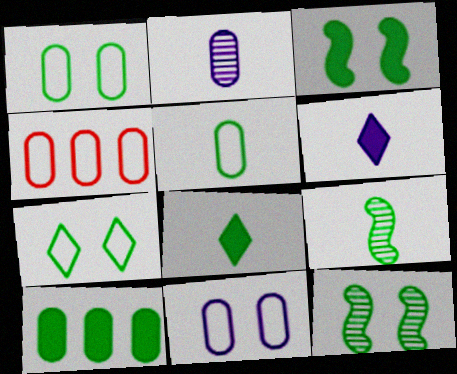[[3, 8, 10], 
[4, 5, 11], 
[4, 6, 12], 
[5, 8, 9], 
[7, 9, 10]]